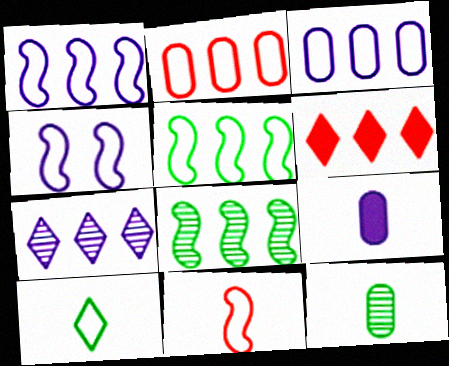[[2, 4, 10], 
[3, 6, 8], 
[4, 5, 11], 
[4, 6, 12], 
[4, 7, 9]]